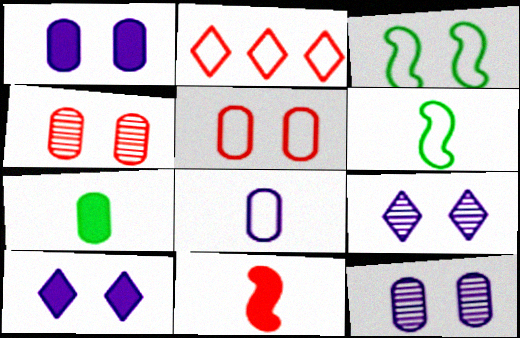[[2, 3, 8], 
[2, 4, 11], 
[3, 4, 10]]